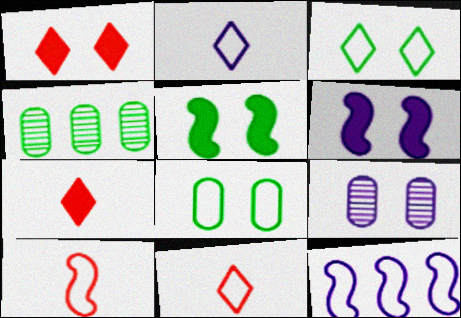[[4, 6, 11], 
[8, 11, 12]]